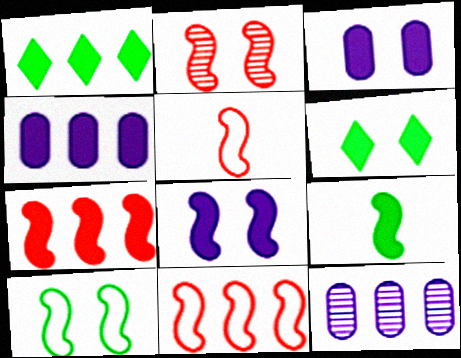[[1, 4, 7], 
[1, 11, 12], 
[2, 5, 7], 
[2, 8, 10], 
[5, 6, 12], 
[7, 8, 9]]